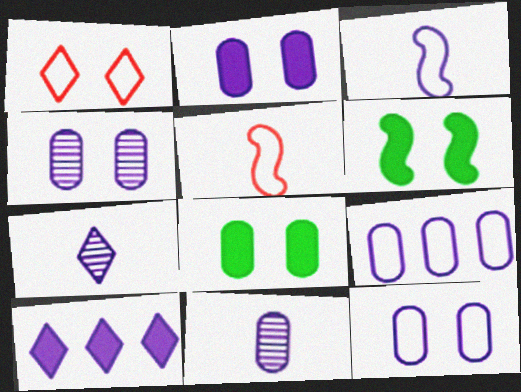[[1, 4, 6], 
[2, 4, 12], 
[2, 9, 11], 
[3, 4, 10]]